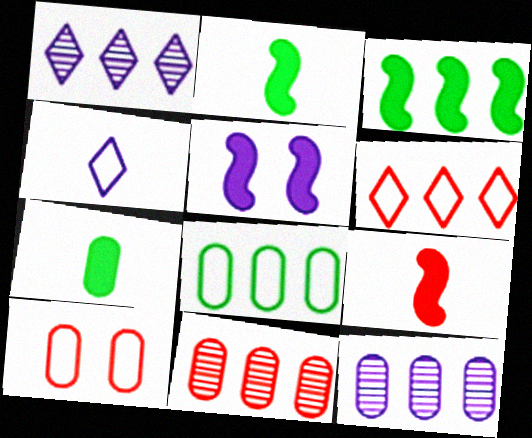[[1, 2, 10], 
[3, 5, 9], 
[3, 6, 12], 
[4, 5, 12], 
[7, 10, 12]]